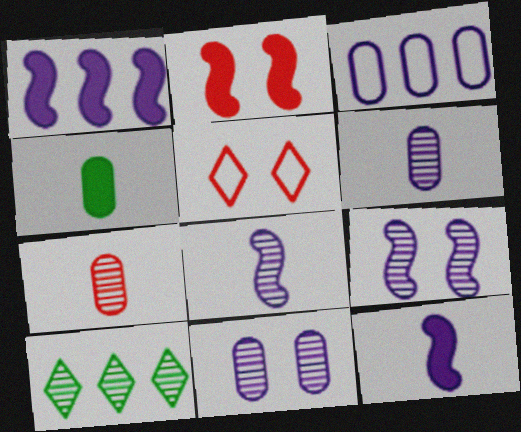[[7, 9, 10]]